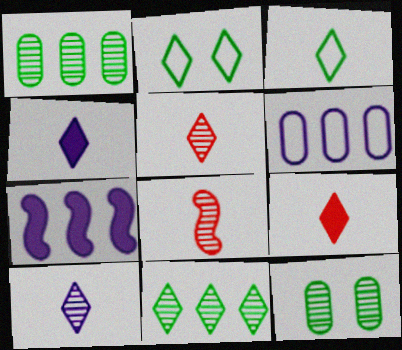[[3, 4, 5], 
[3, 9, 10]]